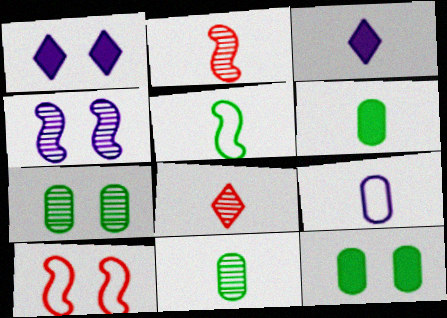[[1, 7, 10]]